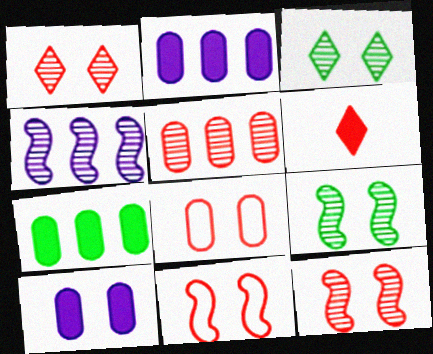[[3, 10, 11], 
[5, 6, 11]]